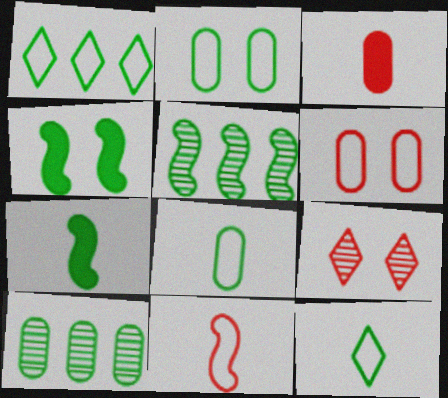[[4, 10, 12]]